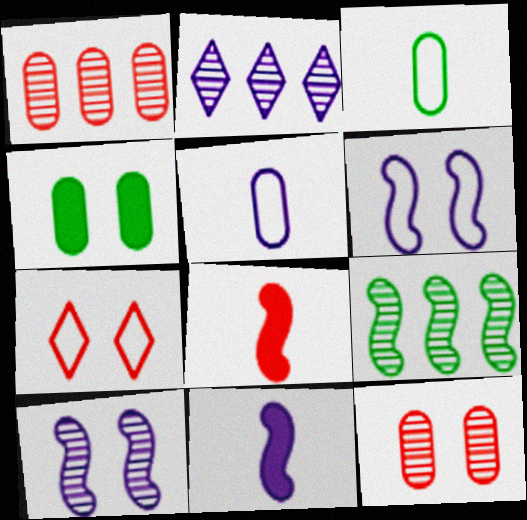[[1, 2, 9], 
[1, 4, 5], 
[1, 7, 8], 
[4, 7, 10], 
[6, 8, 9]]